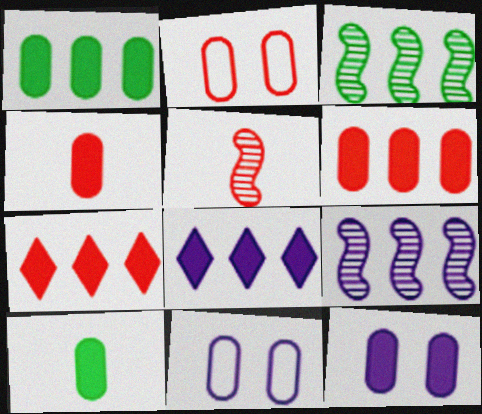[[1, 4, 12], 
[2, 5, 7], 
[6, 10, 12]]